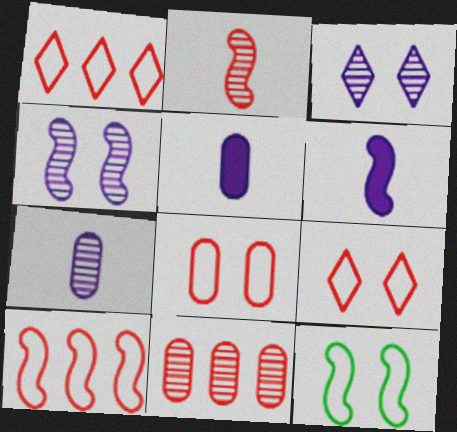[]